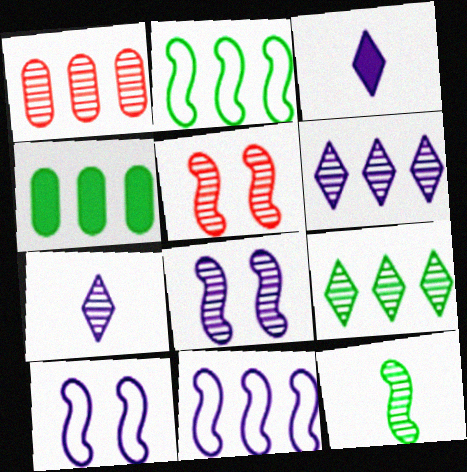[[2, 4, 9]]